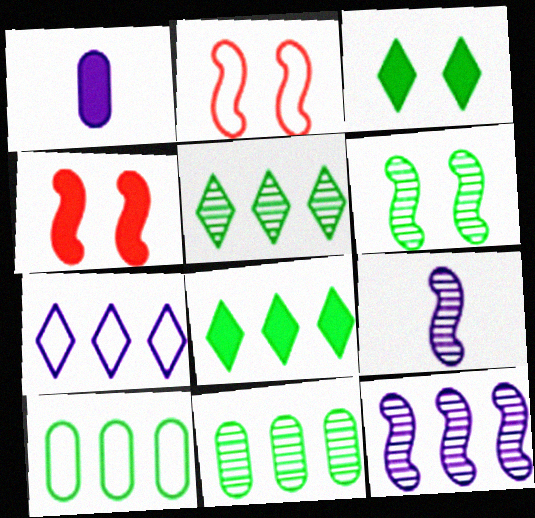[[1, 2, 5], 
[1, 4, 8]]